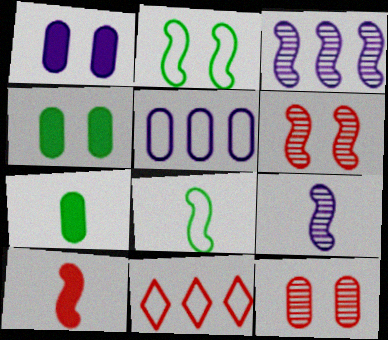[[2, 3, 10], 
[4, 9, 11], 
[5, 7, 12], 
[8, 9, 10], 
[10, 11, 12]]